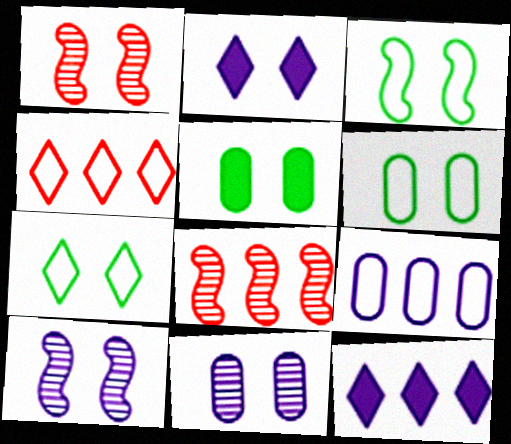[[1, 2, 6], 
[3, 6, 7]]